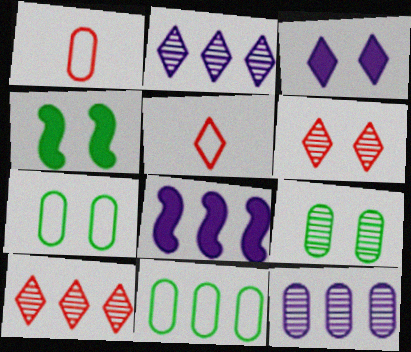[[1, 2, 4], 
[4, 5, 12], 
[5, 8, 9], 
[8, 10, 11]]